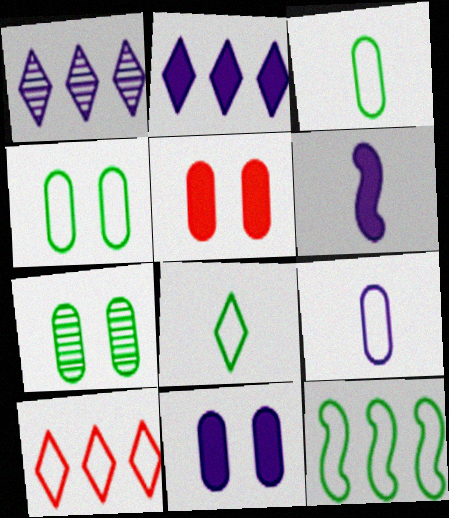[[2, 6, 11], 
[4, 8, 12], 
[6, 7, 10]]